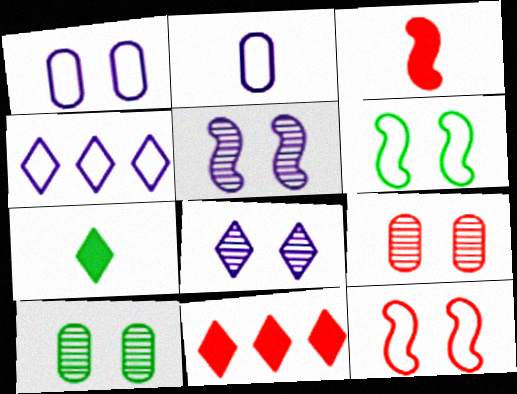[[3, 4, 10]]